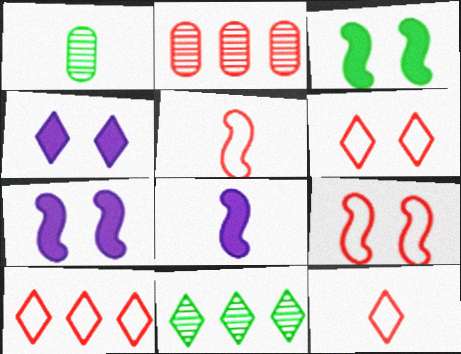[[1, 7, 10], 
[1, 8, 12], 
[4, 11, 12], 
[6, 10, 12]]